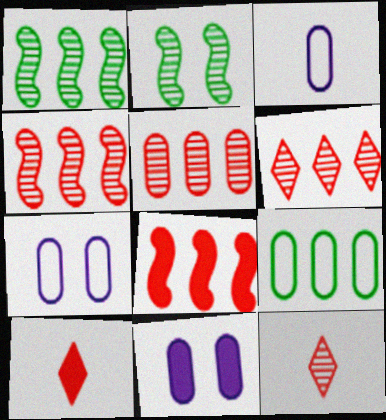[[1, 7, 10], 
[4, 5, 6]]